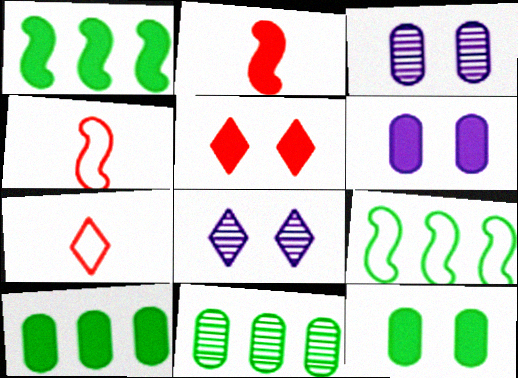[[1, 3, 7], 
[4, 8, 10]]